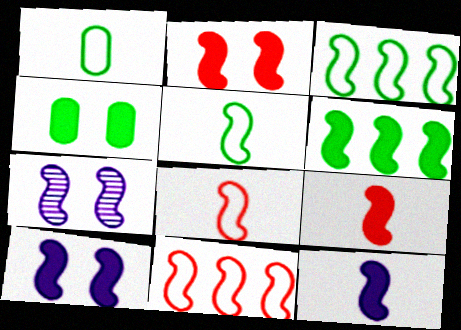[[2, 6, 12], 
[3, 7, 9], 
[6, 7, 8], 
[6, 9, 10]]